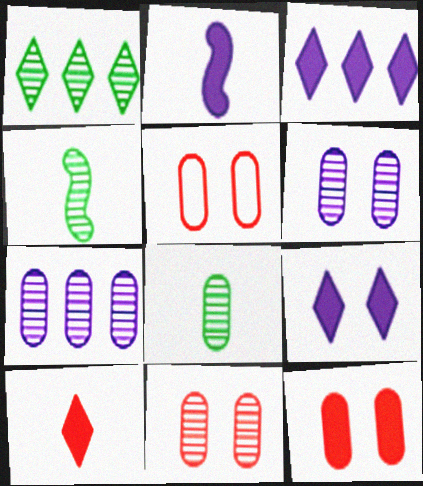[[1, 2, 5], 
[3, 4, 5], 
[5, 11, 12], 
[7, 8, 11]]